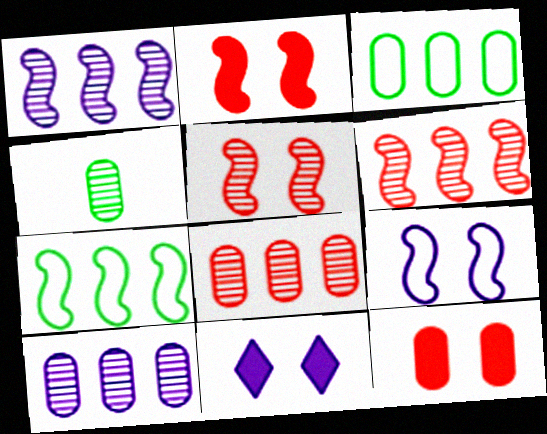[]